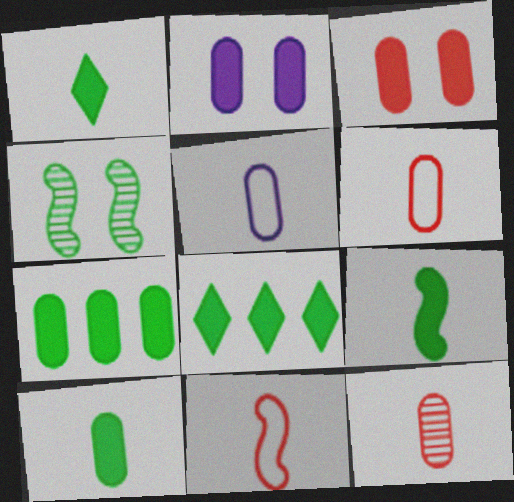[[1, 9, 10], 
[5, 10, 12]]